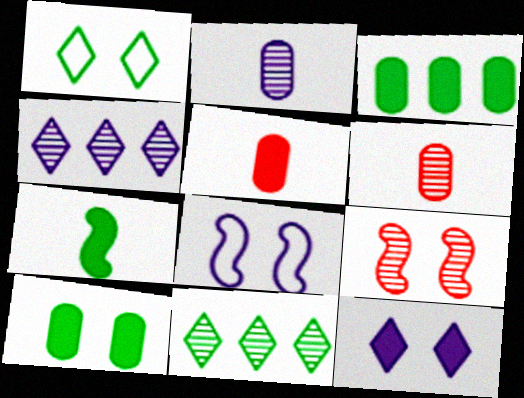[[2, 9, 11], 
[5, 8, 11]]